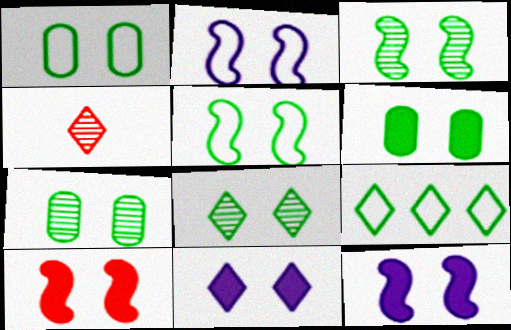[[1, 6, 7], 
[2, 3, 10], 
[3, 7, 8], 
[4, 9, 11], 
[5, 6, 8], 
[6, 10, 11]]